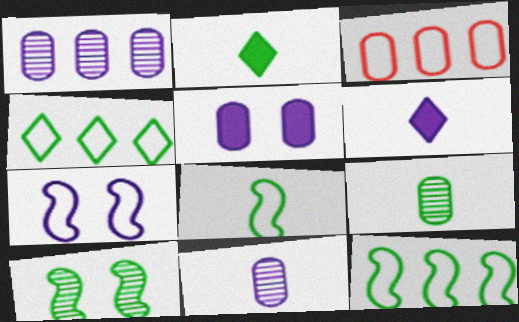[[1, 6, 7], 
[2, 8, 9], 
[3, 5, 9], 
[3, 6, 10]]